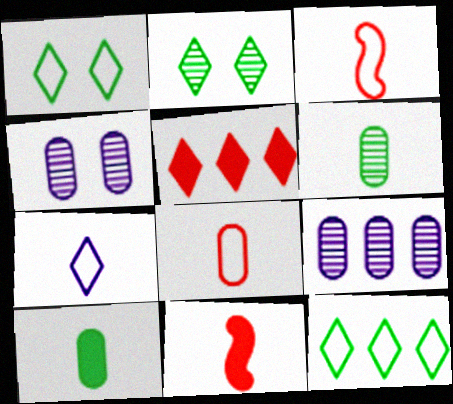[[1, 9, 11], 
[2, 5, 7], 
[4, 11, 12], 
[6, 7, 11]]